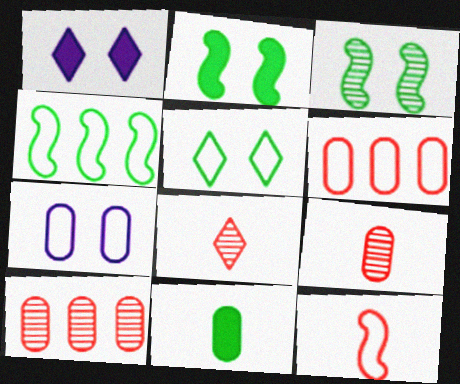[[1, 4, 9], 
[7, 10, 11]]